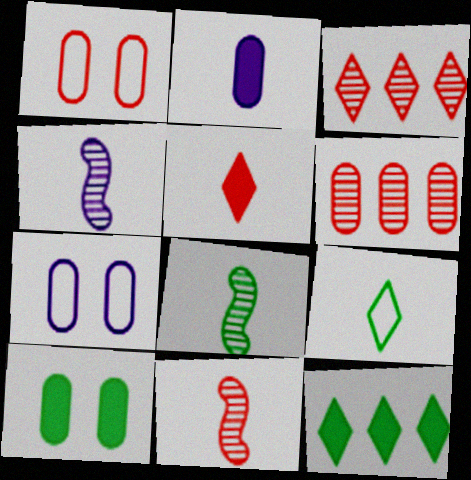[[1, 4, 12], 
[2, 9, 11], 
[4, 8, 11], 
[7, 11, 12]]